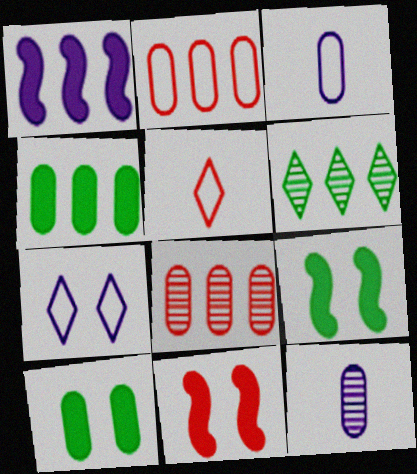[[1, 2, 6], 
[1, 7, 12], 
[2, 10, 12], 
[3, 6, 11], 
[3, 8, 10], 
[5, 8, 11]]